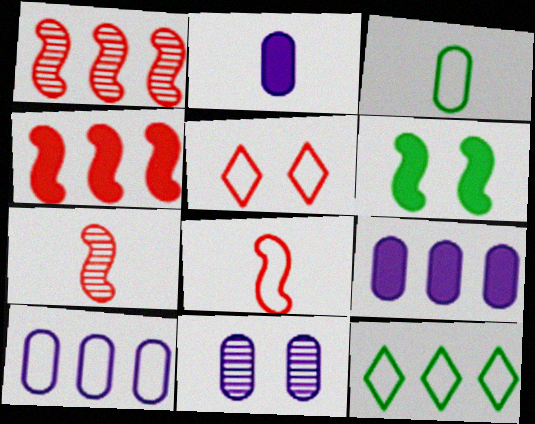[[1, 9, 12], 
[2, 10, 11], 
[5, 6, 11]]